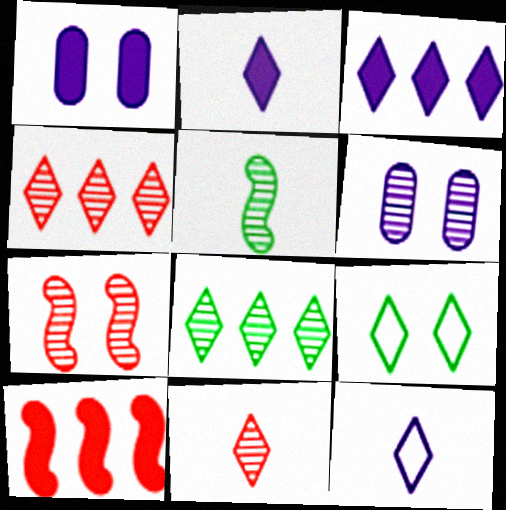[[1, 7, 9], 
[2, 4, 9], 
[3, 9, 11], 
[4, 5, 6]]